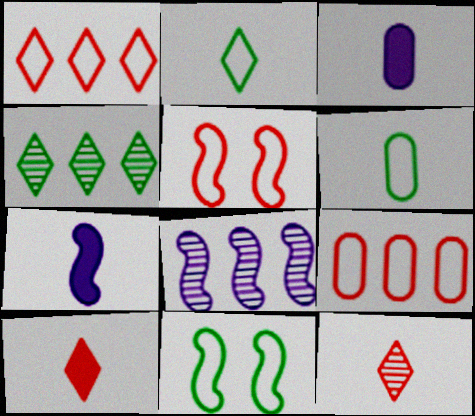[[3, 4, 5], 
[6, 7, 12]]